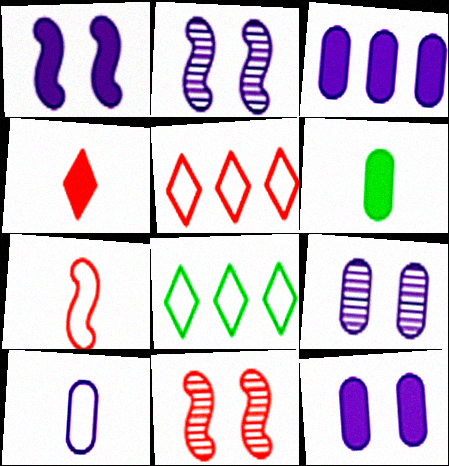[[2, 5, 6], 
[3, 9, 10]]